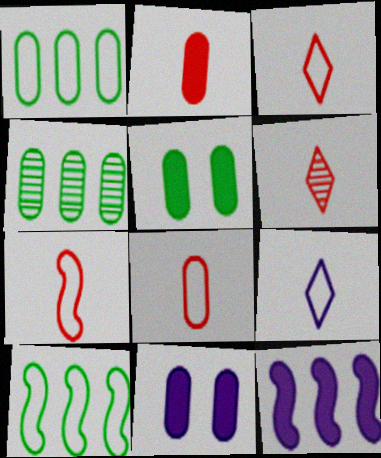[[2, 6, 7], 
[3, 7, 8], 
[4, 8, 11], 
[6, 10, 11]]